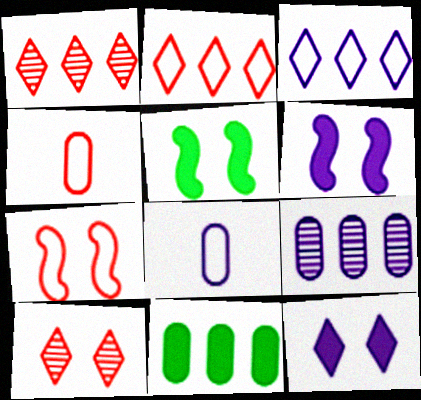[[1, 5, 8], 
[2, 4, 7]]